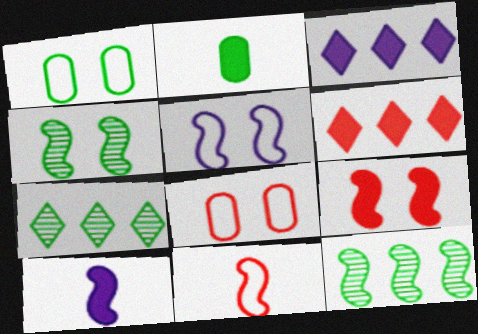[[2, 3, 9], 
[4, 5, 9], 
[7, 8, 10]]